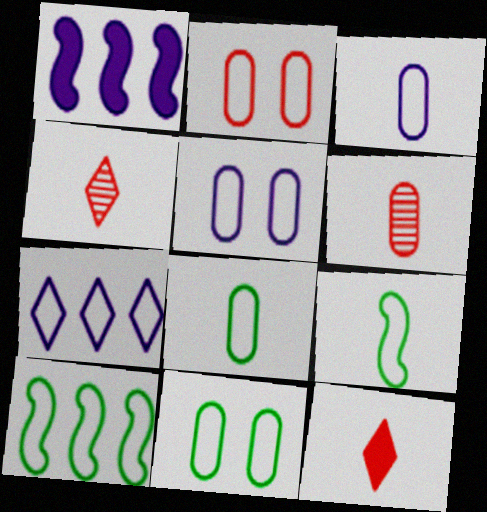[[1, 4, 11], 
[2, 5, 11], 
[2, 7, 9]]